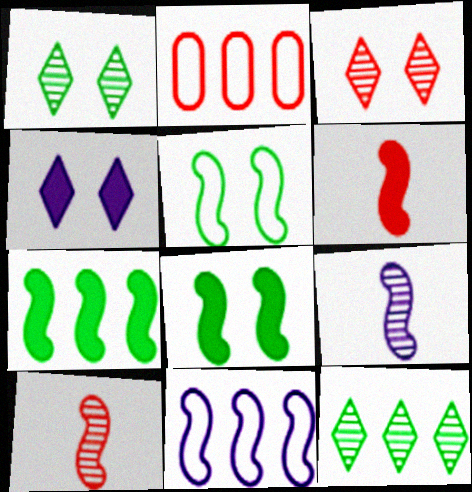[[2, 3, 6], 
[8, 10, 11]]